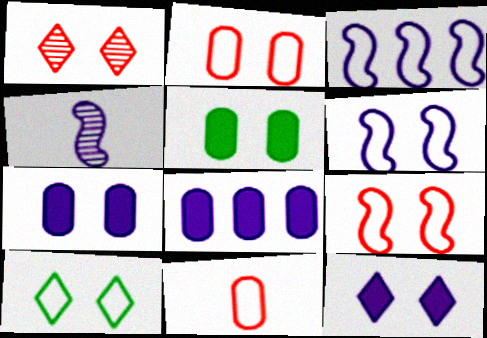[[1, 5, 6], 
[1, 10, 12], 
[2, 6, 10], 
[3, 10, 11]]